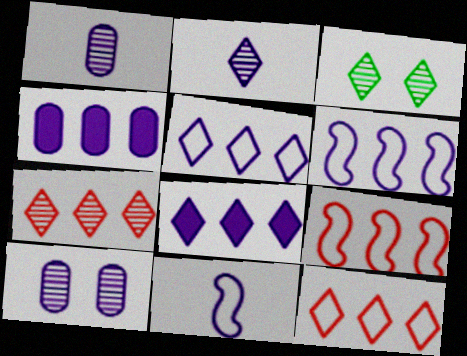[[2, 3, 7], 
[8, 10, 11]]